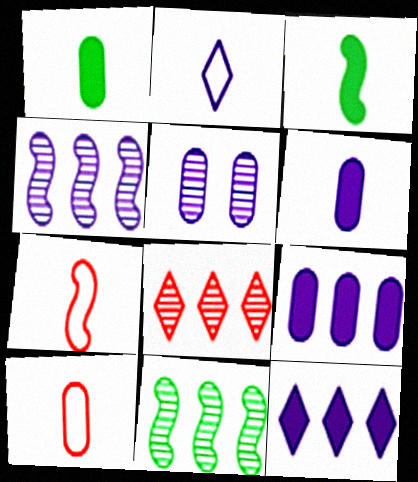[]